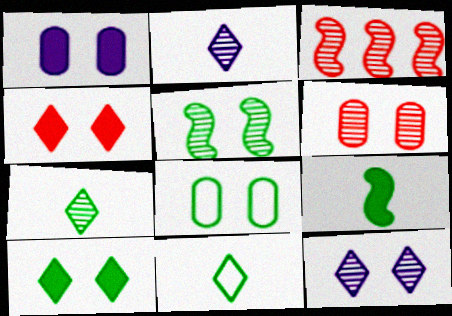[[1, 3, 11], 
[1, 6, 8], 
[5, 6, 12], 
[5, 8, 10]]